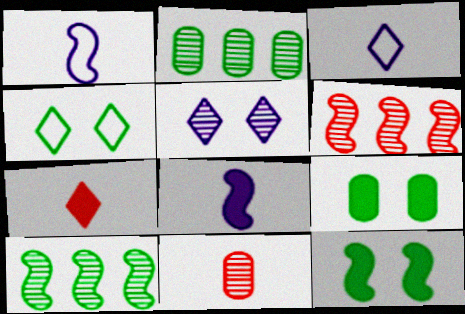[[1, 6, 12], 
[3, 6, 9], 
[5, 10, 11]]